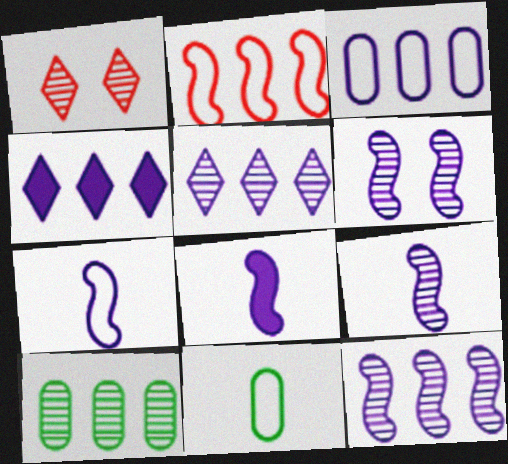[[1, 9, 10], 
[2, 4, 10], 
[3, 4, 12], 
[6, 9, 12], 
[7, 8, 9]]